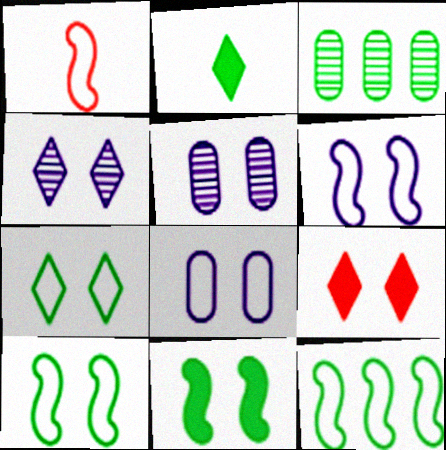[[1, 6, 12], 
[2, 3, 10], 
[4, 7, 9], 
[5, 9, 10]]